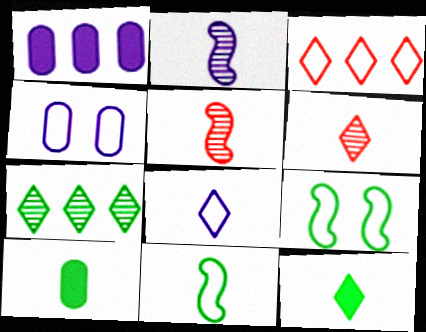[[1, 6, 9], 
[3, 4, 11], 
[5, 8, 10], 
[6, 8, 12], 
[7, 9, 10]]